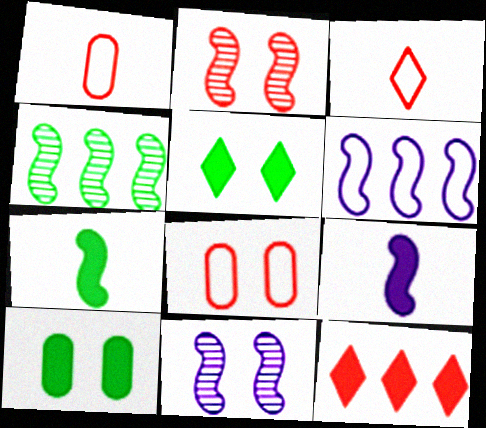[[1, 2, 12], 
[2, 6, 7], 
[5, 8, 11], 
[6, 9, 11], 
[9, 10, 12]]